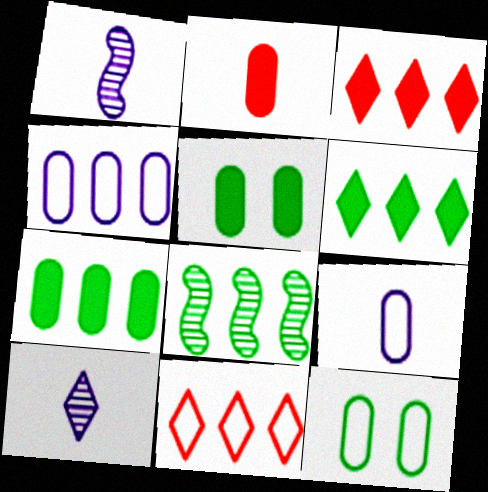[[1, 3, 12], 
[1, 5, 11], 
[3, 4, 8]]